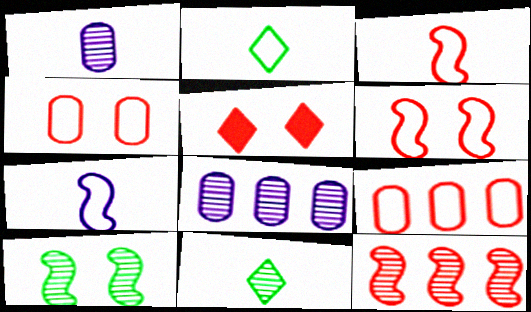[]